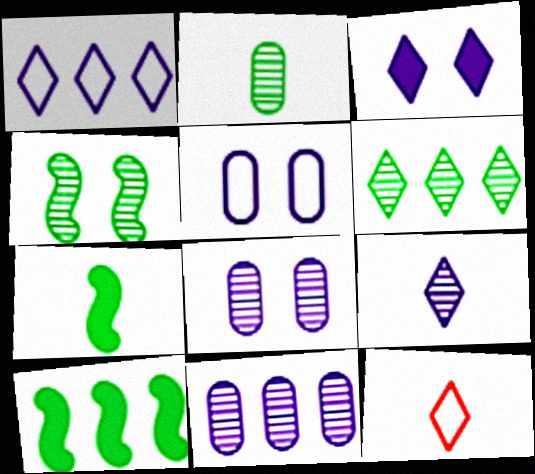[[1, 3, 9], 
[2, 4, 6], 
[3, 6, 12], 
[8, 10, 12]]